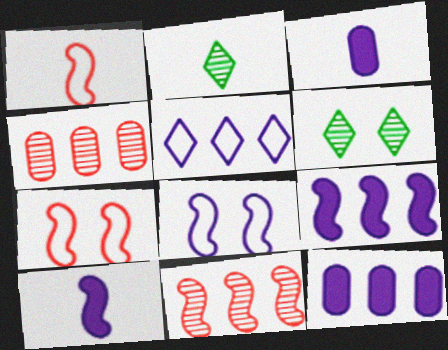[[1, 2, 3], 
[1, 6, 12], 
[2, 7, 12]]